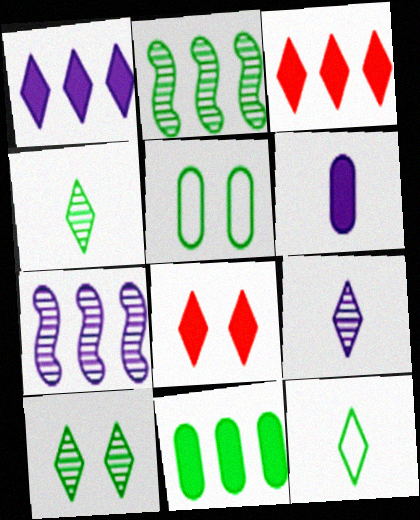[]